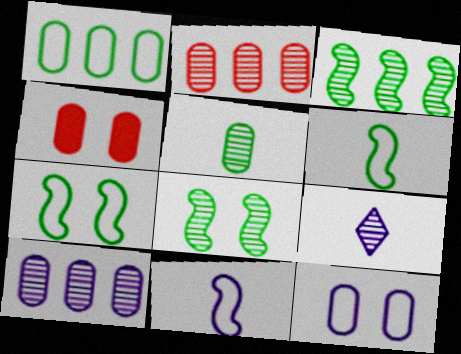[[2, 8, 9]]